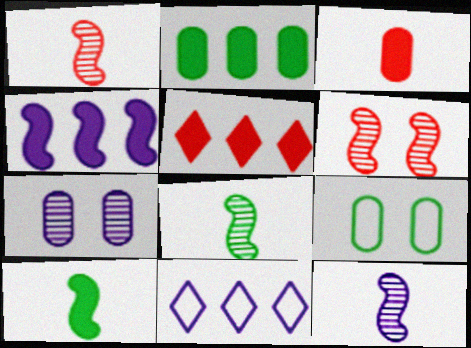[[1, 8, 12], 
[2, 4, 5], 
[5, 9, 12]]